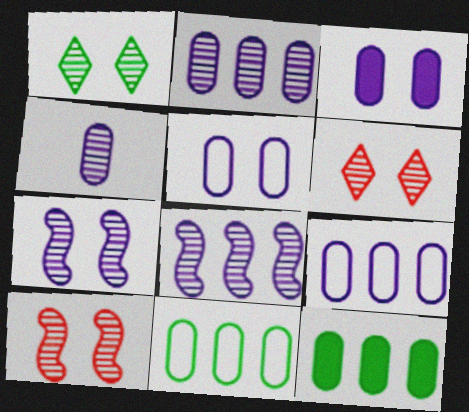[[3, 4, 9]]